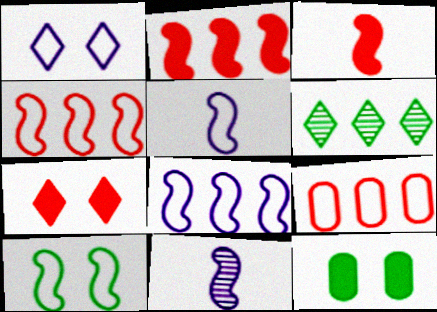[[2, 10, 11], 
[4, 5, 10]]